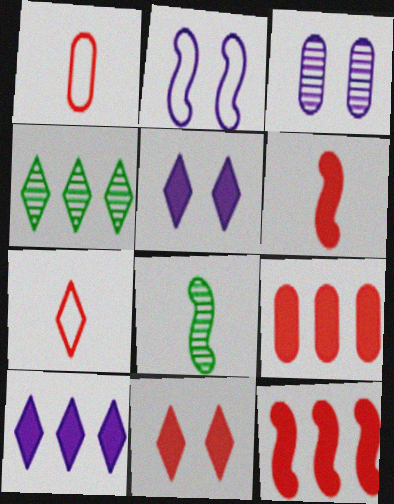[[2, 3, 5], 
[2, 8, 12], 
[4, 5, 7], 
[6, 9, 11]]